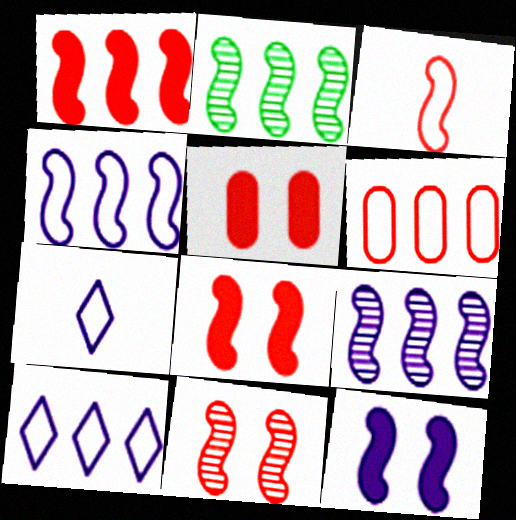[[1, 2, 4], 
[1, 3, 11], 
[2, 3, 12], 
[2, 5, 7]]